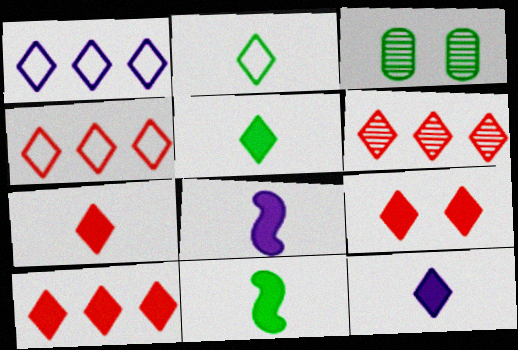[[3, 4, 8], 
[4, 6, 10], 
[5, 7, 12], 
[7, 9, 10]]